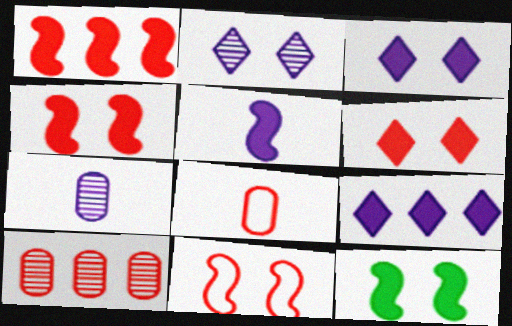[[1, 5, 12]]